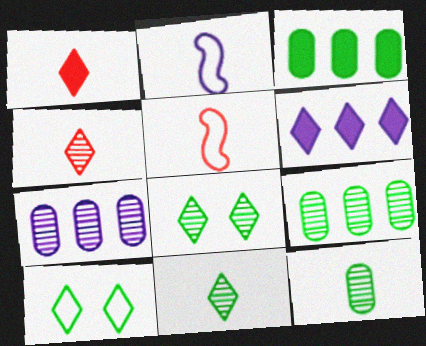[[1, 2, 12], 
[4, 6, 10]]